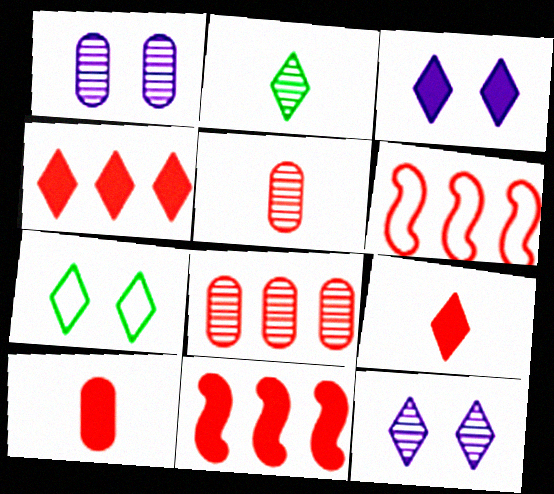[[4, 6, 8]]